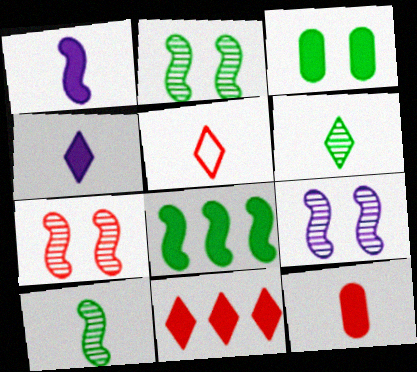[[1, 3, 11], 
[2, 7, 9], 
[4, 5, 6]]